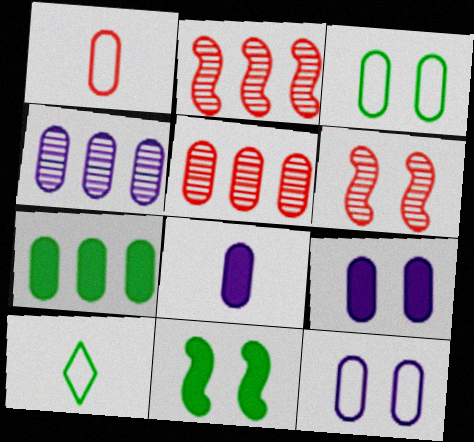[[2, 9, 10], 
[3, 5, 8], 
[4, 8, 12]]